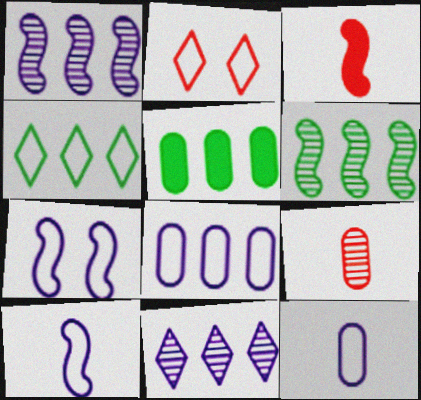[[3, 6, 7], 
[4, 5, 6]]